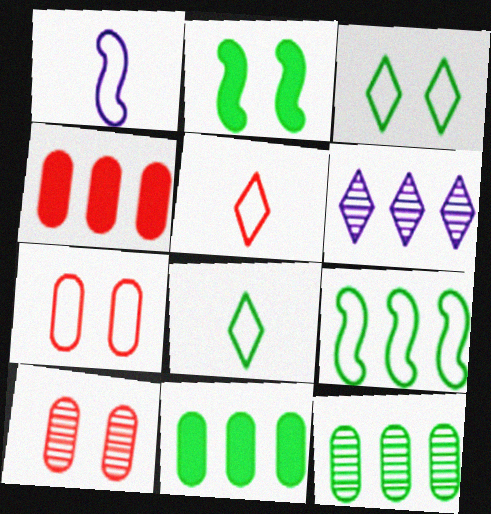[[2, 8, 12], 
[4, 6, 9]]